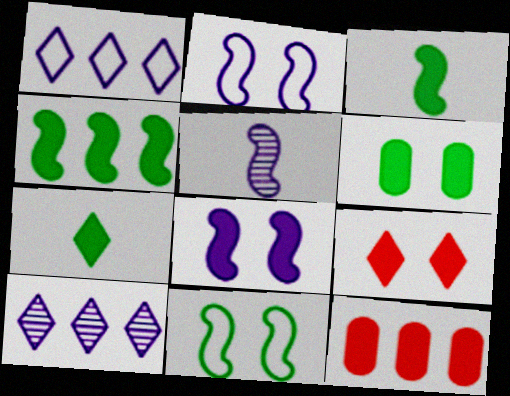[[4, 6, 7], 
[6, 8, 9], 
[7, 8, 12]]